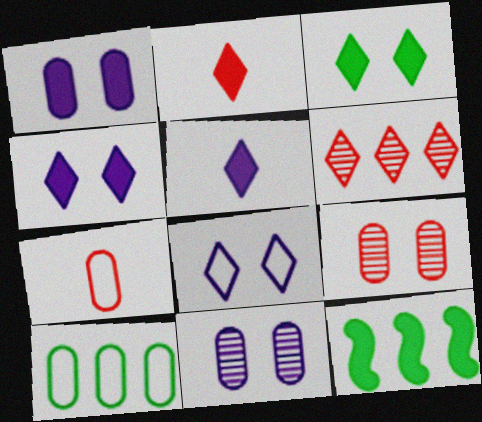[[1, 2, 12]]